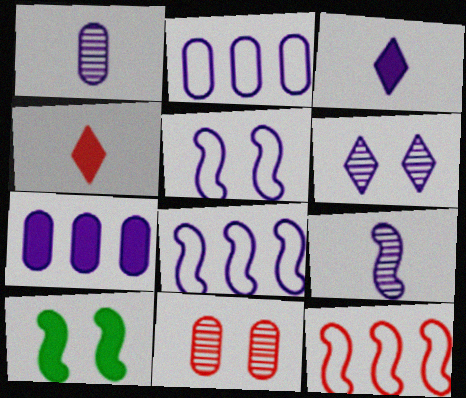[[4, 7, 10], 
[4, 11, 12], 
[9, 10, 12]]